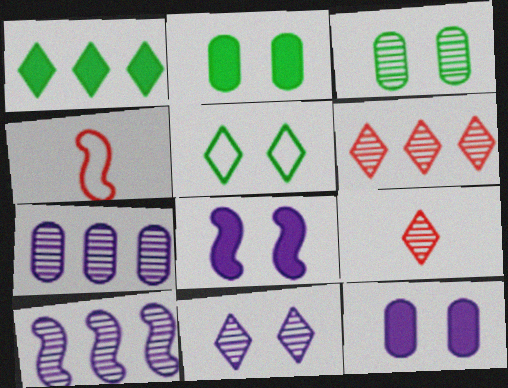[[3, 9, 10]]